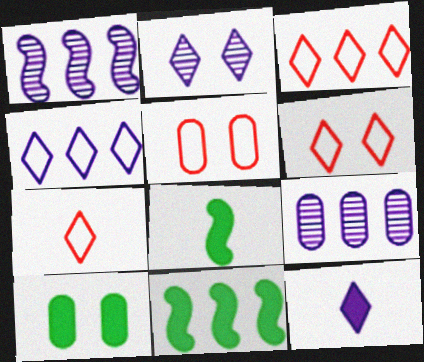[[1, 7, 10], 
[2, 4, 12], 
[3, 6, 7], 
[3, 9, 11], 
[6, 8, 9]]